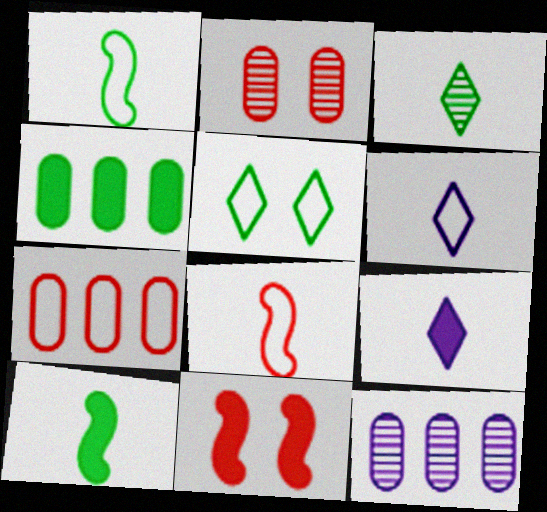[[4, 7, 12], 
[4, 9, 11]]